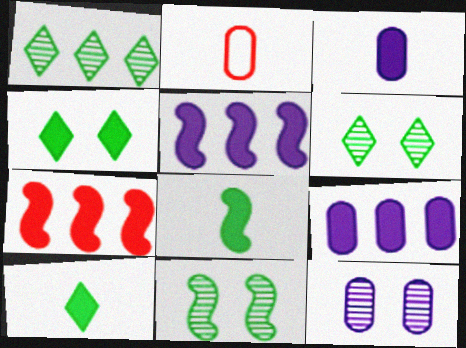[[2, 5, 6], 
[3, 4, 7]]